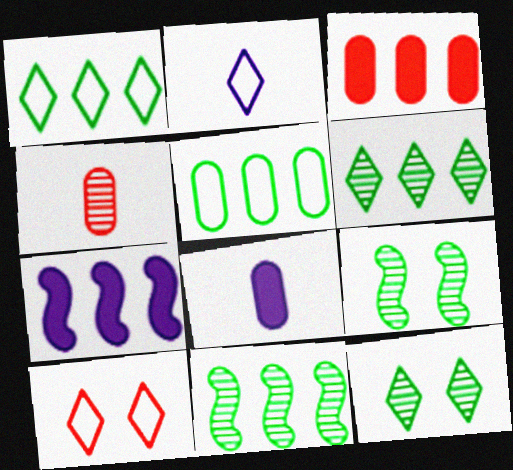[[1, 2, 10], 
[2, 3, 9], 
[8, 10, 11]]